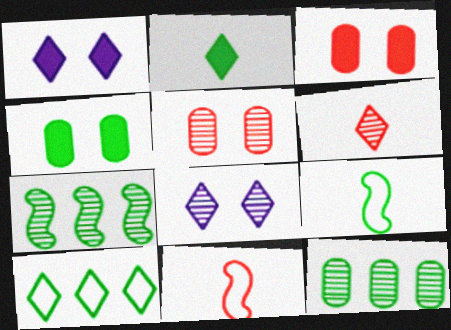[[1, 6, 10], 
[1, 11, 12]]